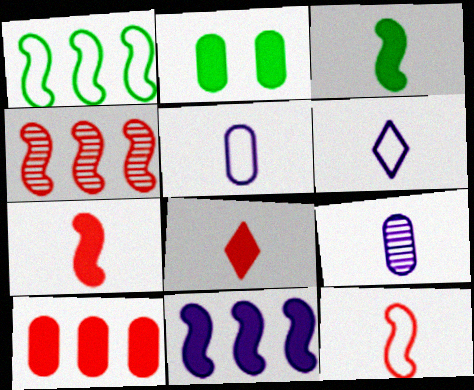[[1, 4, 11], 
[2, 4, 6], 
[2, 8, 11]]